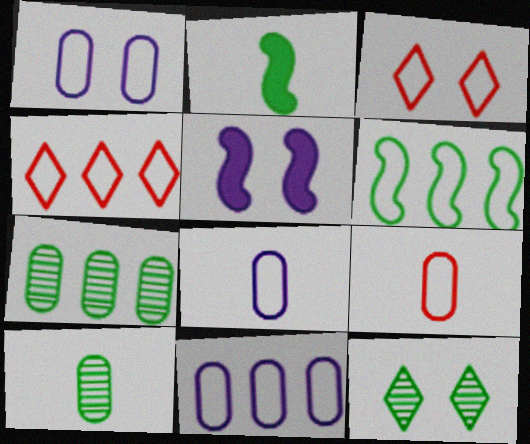[[1, 8, 11], 
[3, 6, 8], 
[4, 5, 10], 
[4, 6, 11]]